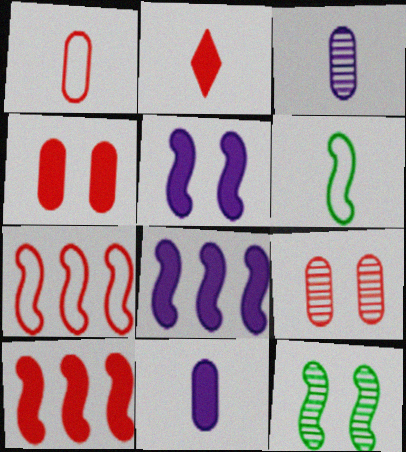[[2, 3, 6], 
[2, 4, 10], 
[2, 7, 9]]